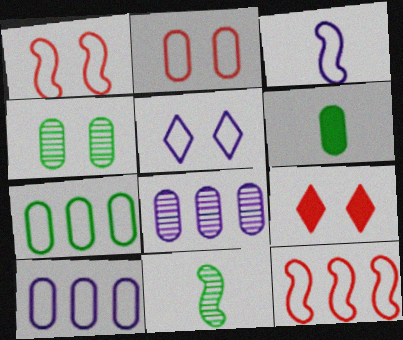[[2, 6, 8], 
[3, 5, 10], 
[4, 6, 7], 
[9, 10, 11]]